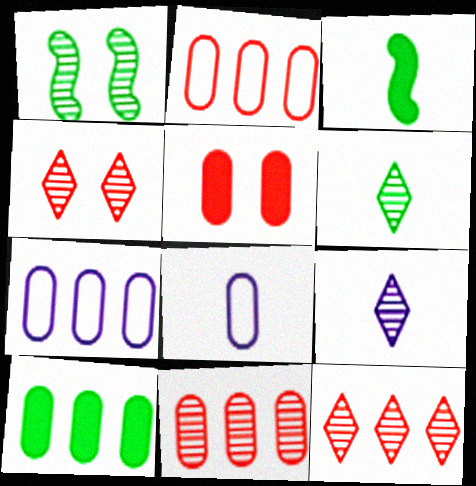[[1, 9, 11], 
[3, 4, 7], 
[7, 10, 11]]